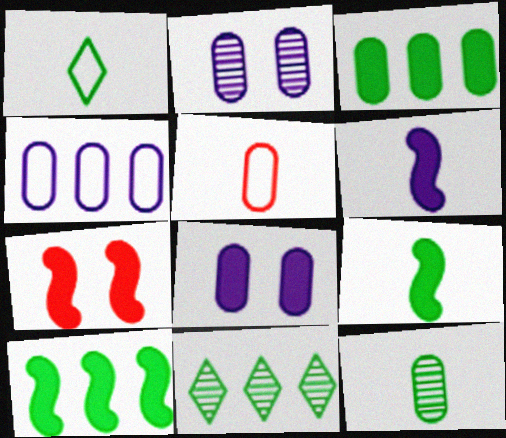[[1, 9, 12], 
[2, 3, 5], 
[6, 7, 10]]